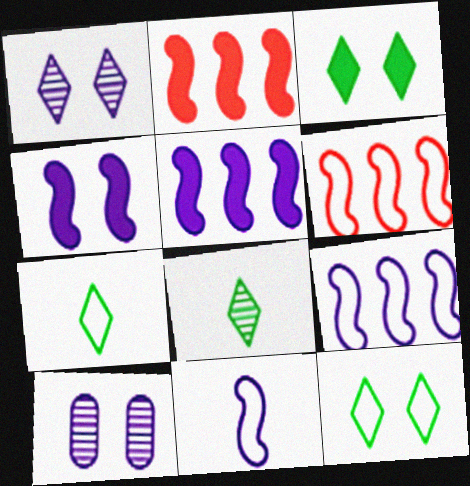[[2, 7, 10]]